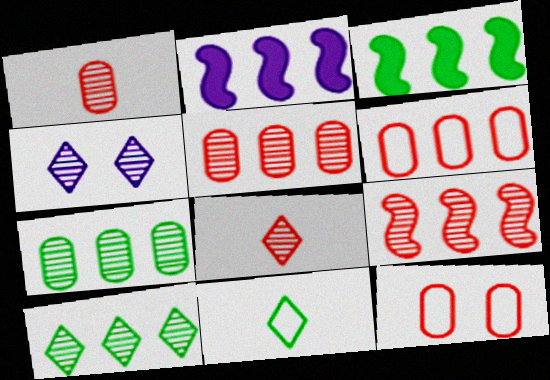[[2, 6, 10], 
[4, 8, 10]]